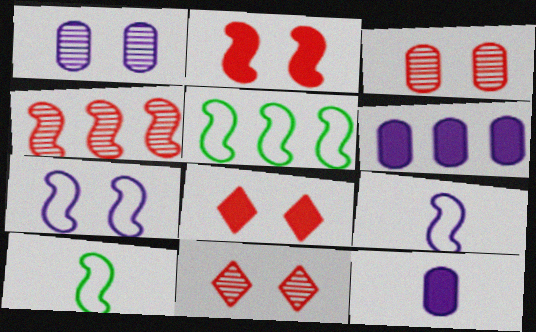[[5, 11, 12], 
[6, 10, 11]]